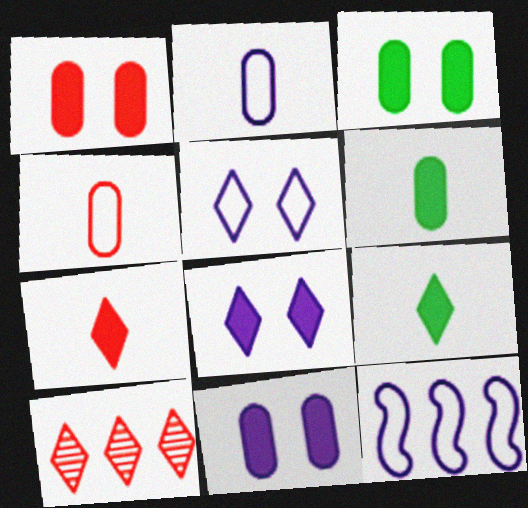[[1, 3, 11], 
[2, 5, 12], 
[5, 9, 10]]